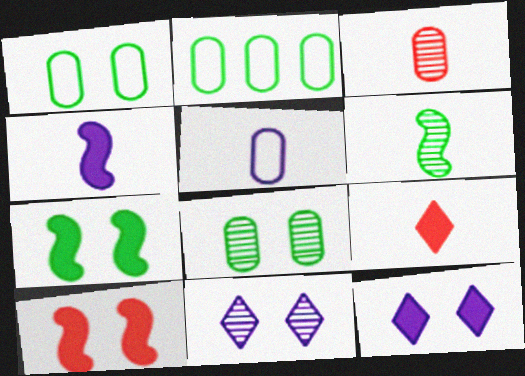[[1, 10, 11], 
[5, 6, 9]]